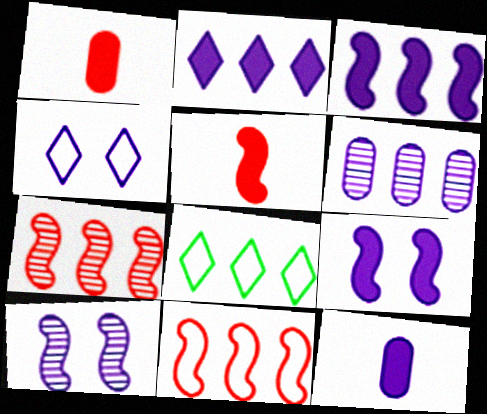[[1, 8, 10], 
[2, 9, 12]]